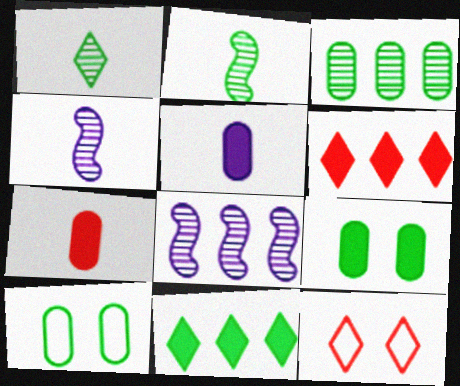[[2, 10, 11], 
[4, 6, 10]]